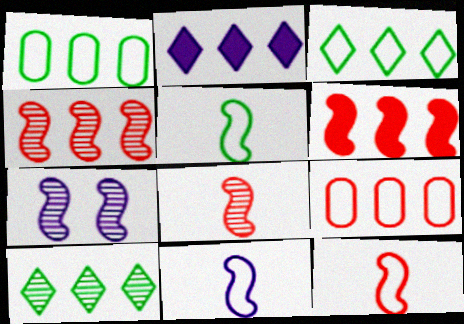[[1, 2, 4], 
[5, 6, 7], 
[5, 11, 12]]